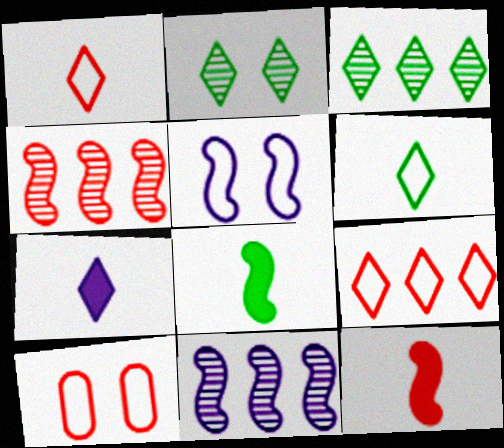[[2, 7, 9], 
[4, 5, 8]]